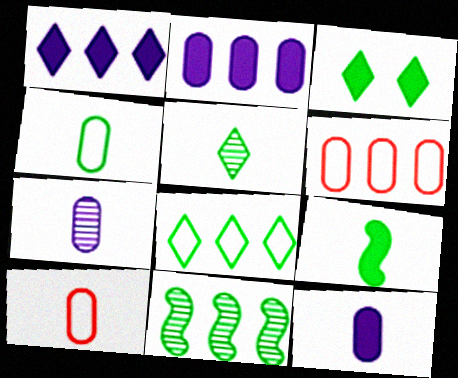[[1, 6, 11], 
[3, 4, 11], 
[3, 5, 8], 
[4, 5, 9]]